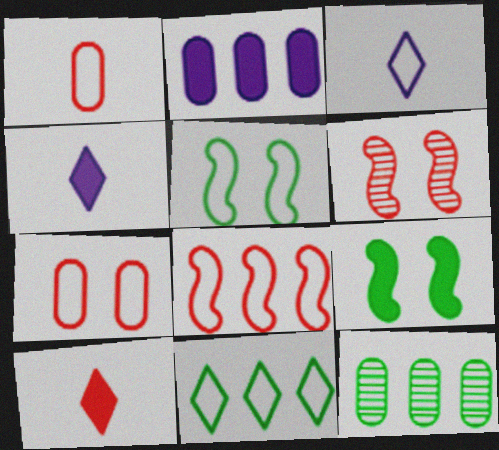[[2, 9, 10]]